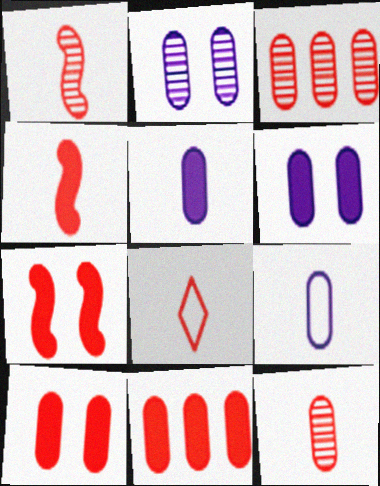[[3, 7, 8], 
[4, 8, 12]]